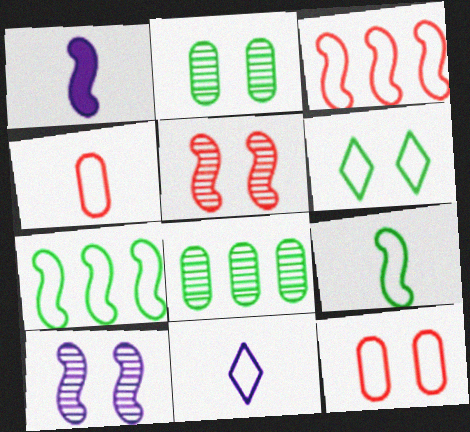[[1, 5, 7], 
[4, 9, 11], 
[7, 11, 12]]